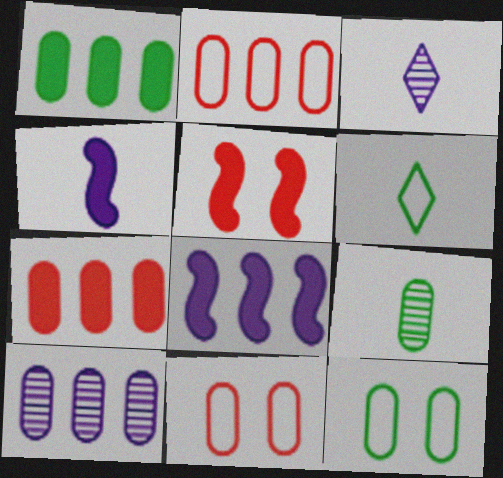[[1, 2, 10], 
[1, 9, 12], 
[5, 6, 10]]